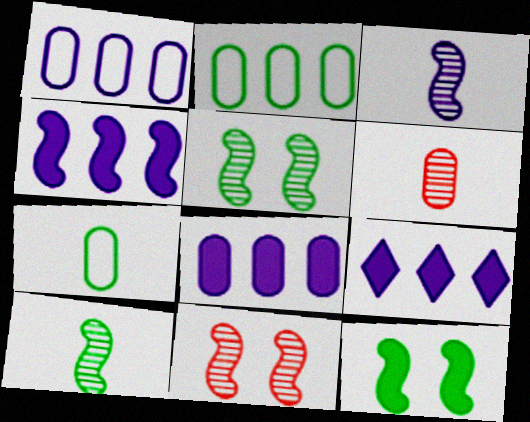[[4, 8, 9], 
[7, 9, 11]]